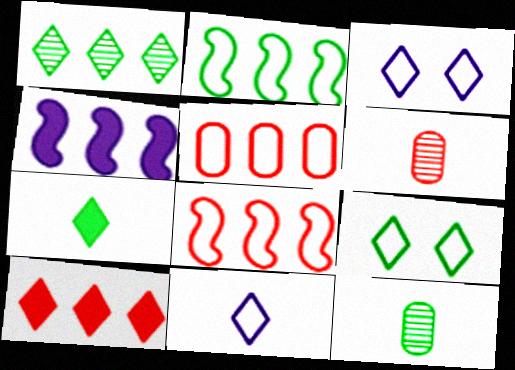[[1, 4, 5], 
[1, 7, 9], 
[4, 6, 9]]